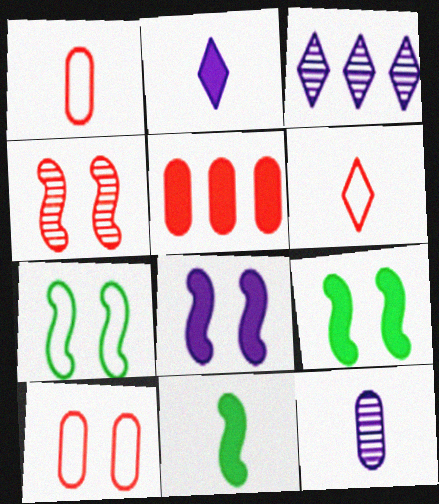[[1, 3, 9], 
[2, 5, 9], 
[3, 10, 11], 
[4, 5, 6], 
[4, 7, 8], 
[6, 11, 12]]